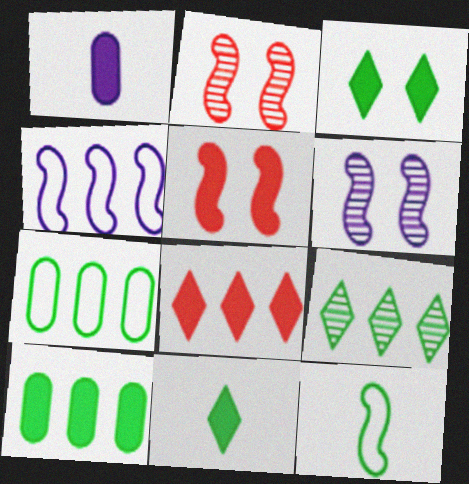[]